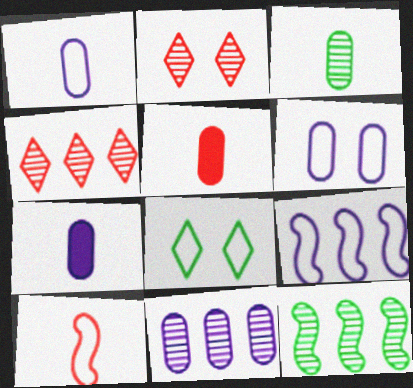[[1, 3, 5], 
[4, 11, 12], 
[6, 7, 11]]